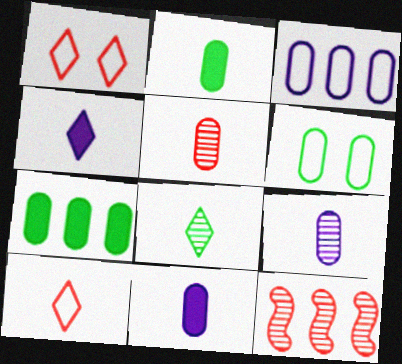[[4, 6, 12], 
[4, 8, 10]]